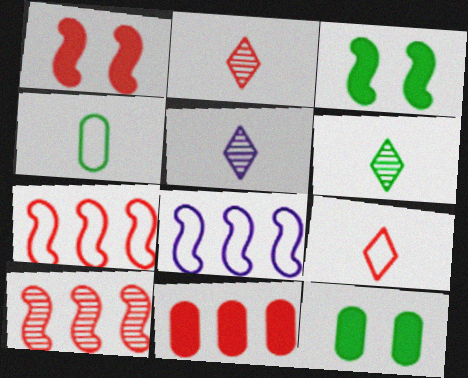[[2, 5, 6], 
[2, 8, 12], 
[5, 7, 12]]